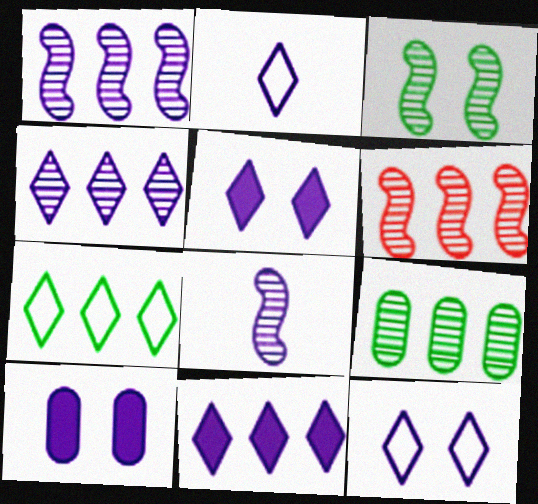[[1, 2, 10], 
[2, 4, 5], 
[3, 6, 8], 
[4, 6, 9]]